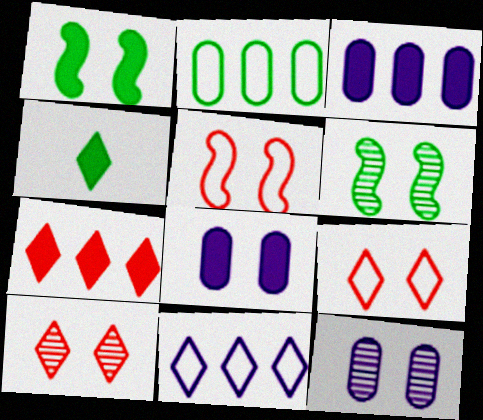[[1, 9, 12], 
[2, 4, 6], 
[4, 10, 11], 
[6, 8, 9], 
[6, 10, 12]]